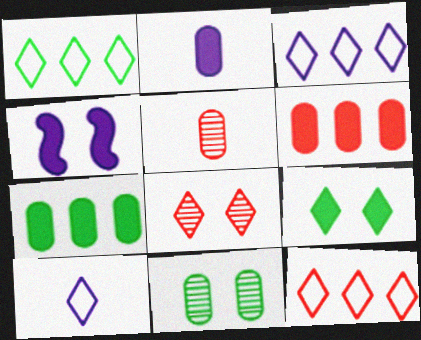[[1, 3, 12], 
[1, 4, 5]]